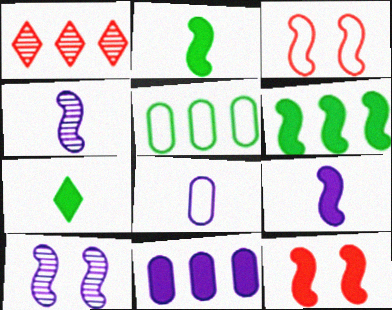[[3, 4, 6], 
[6, 9, 12], 
[7, 11, 12]]